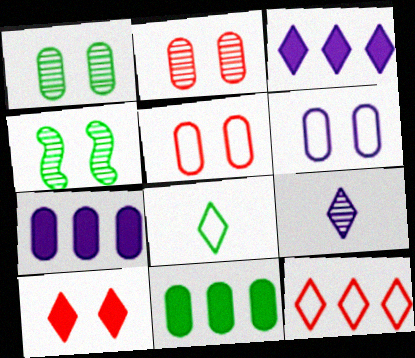[[4, 6, 10], 
[4, 8, 11]]